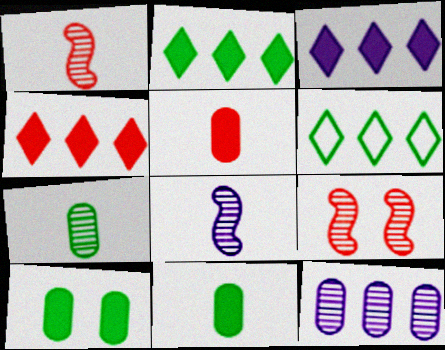[[2, 3, 4]]